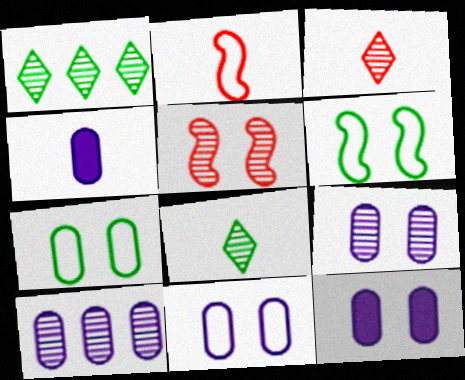[[1, 2, 12], 
[2, 4, 8], 
[4, 10, 11], 
[5, 8, 10], 
[9, 11, 12]]